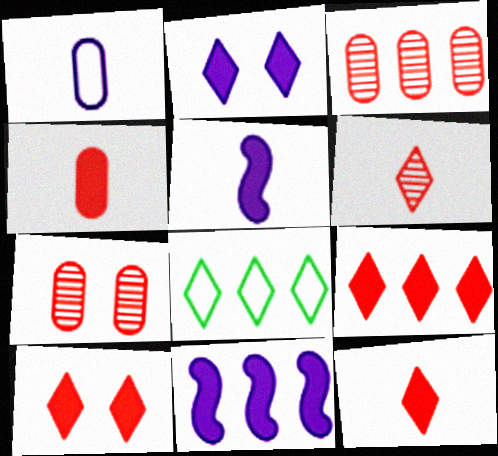[[2, 6, 8], 
[3, 8, 11], 
[5, 7, 8], 
[9, 10, 12]]